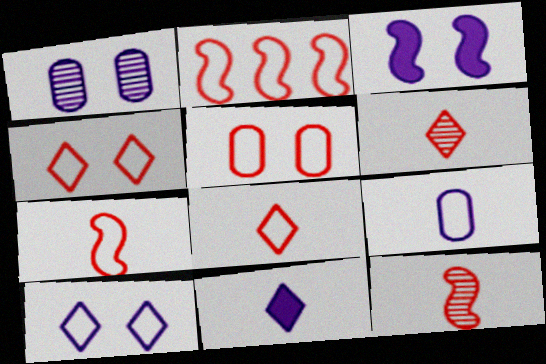[[1, 3, 10], 
[2, 5, 8]]